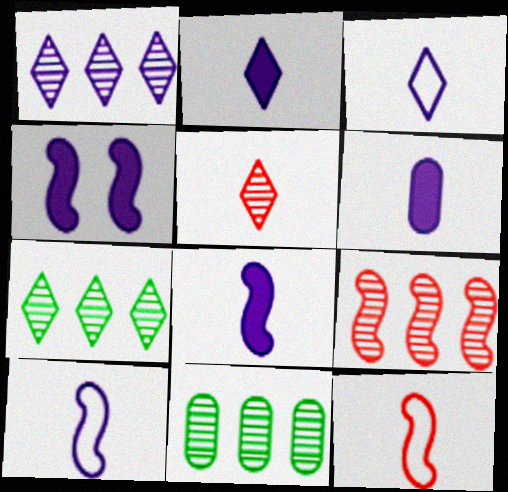[[1, 9, 11], 
[2, 6, 8]]